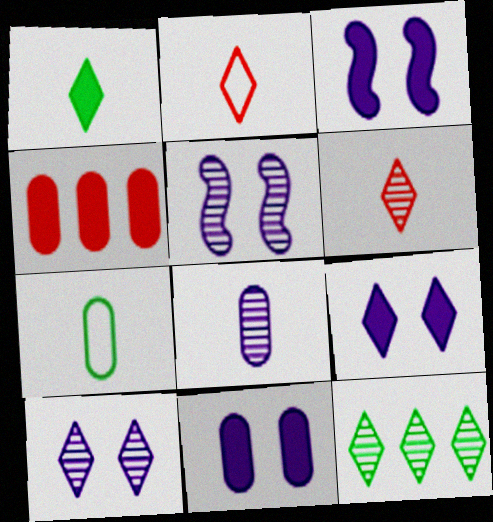[[1, 3, 4], 
[2, 9, 12], 
[3, 9, 11], 
[6, 10, 12]]